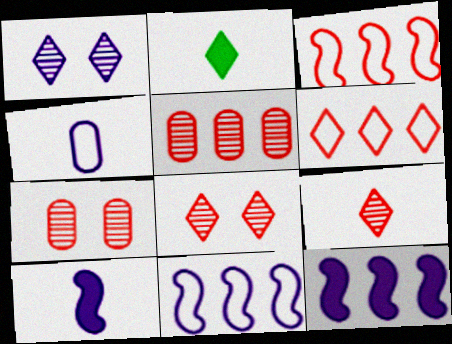[[1, 2, 6], 
[1, 4, 12], 
[2, 7, 11]]